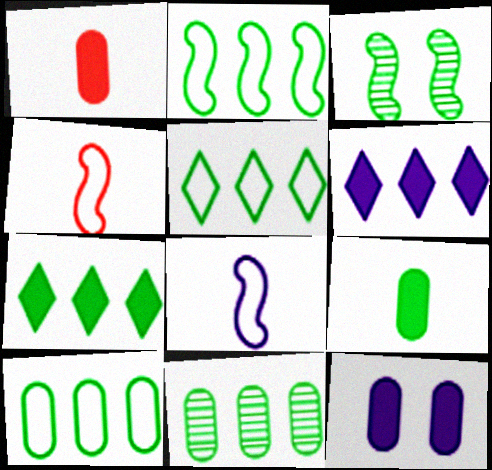[[2, 5, 10], 
[2, 7, 11], 
[3, 5, 9]]